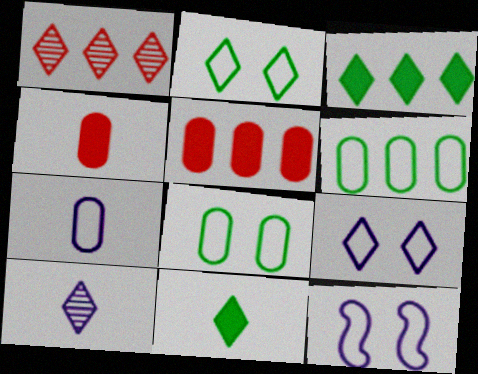[[1, 9, 11]]